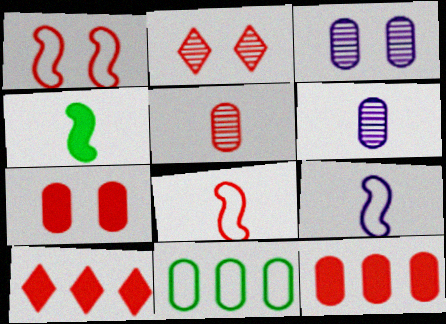[[1, 2, 7], 
[1, 5, 10], 
[2, 8, 12], 
[6, 7, 11]]